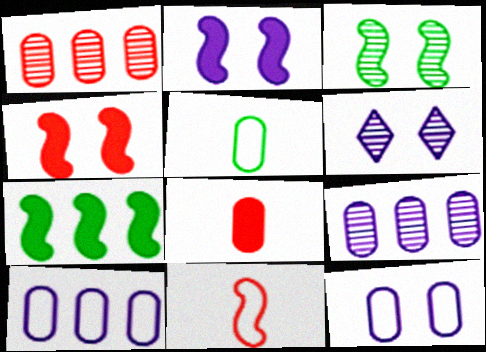[[2, 6, 12]]